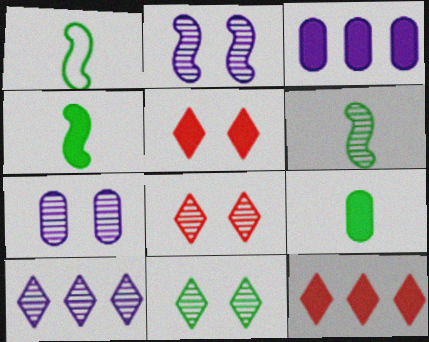[[1, 3, 8], 
[1, 4, 6], 
[1, 7, 12], 
[3, 4, 5]]